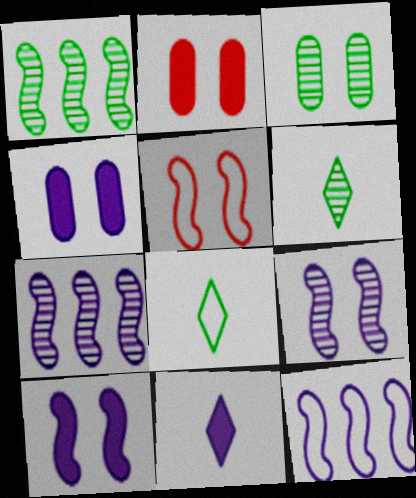[[1, 3, 6], 
[2, 6, 12], 
[2, 7, 8]]